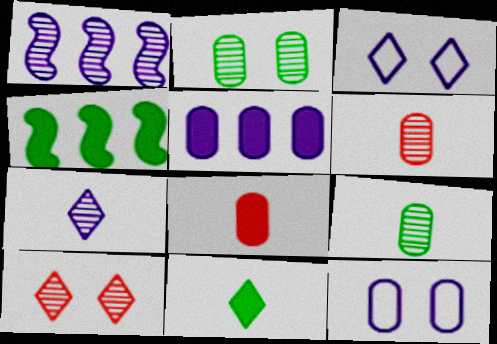[[1, 9, 10], 
[3, 4, 6]]